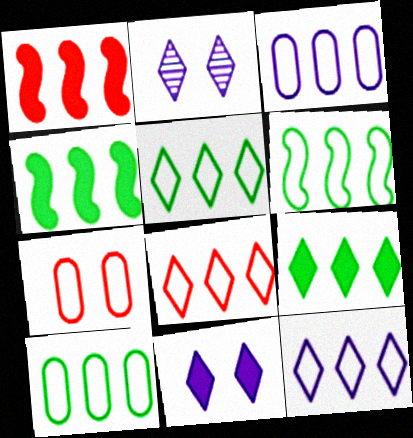[[3, 6, 8], 
[5, 6, 10], 
[5, 8, 12]]